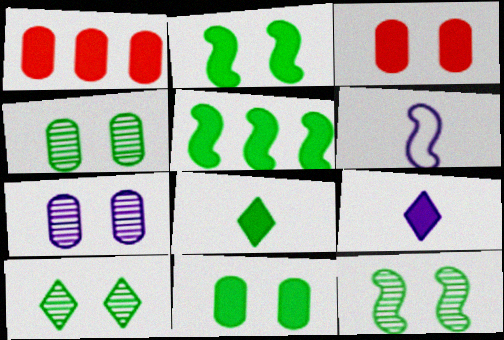[[1, 2, 9], 
[1, 6, 10], 
[3, 5, 9], 
[4, 10, 12], 
[5, 8, 11]]